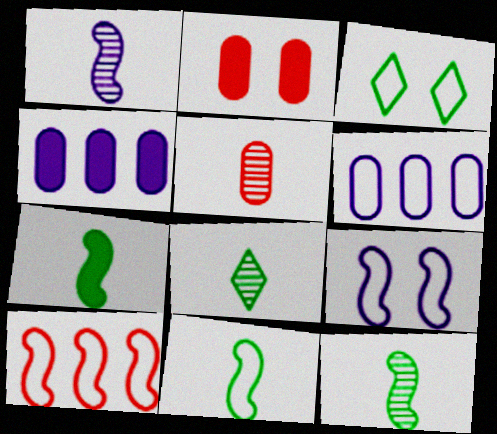[[1, 5, 8], 
[7, 11, 12], 
[9, 10, 11]]